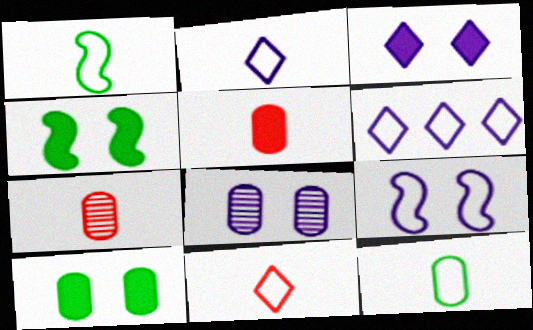[[3, 8, 9], 
[4, 6, 7]]